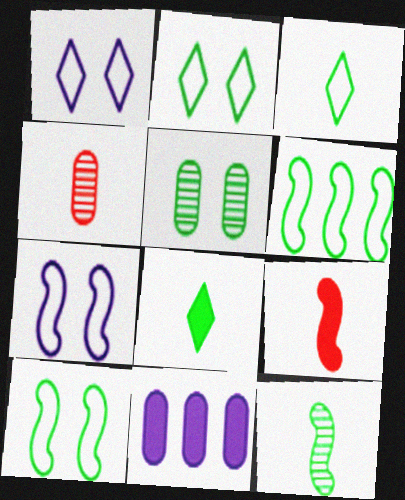[[5, 6, 8]]